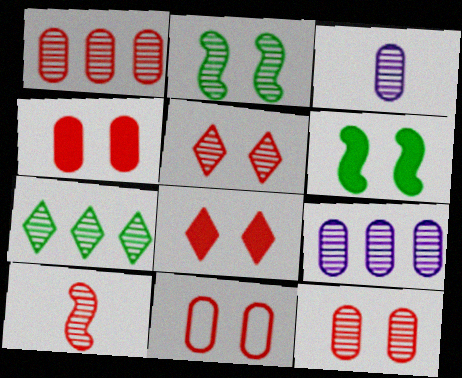[[1, 5, 10], 
[4, 11, 12]]